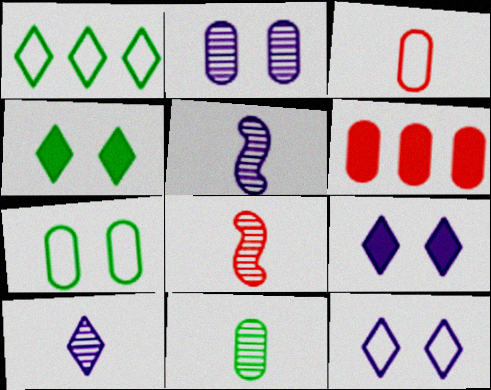[[8, 10, 11]]